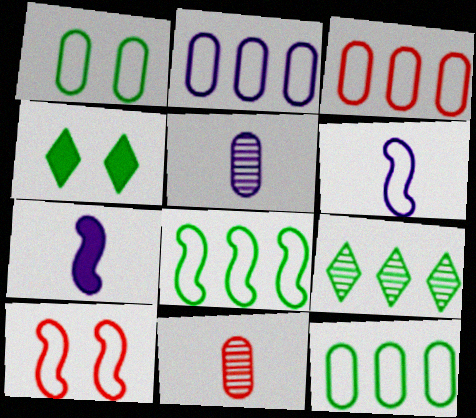[[2, 3, 12], 
[6, 8, 10]]